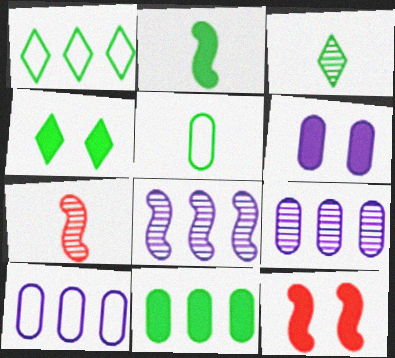[[1, 3, 4], 
[1, 6, 7], 
[2, 3, 5], 
[2, 4, 11], 
[3, 10, 12], 
[4, 6, 12], 
[4, 7, 10]]